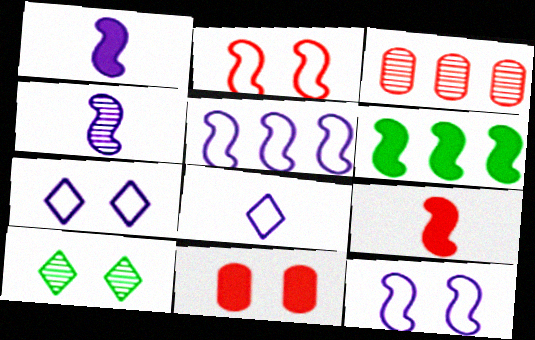[[2, 4, 6], 
[3, 4, 10], 
[10, 11, 12]]